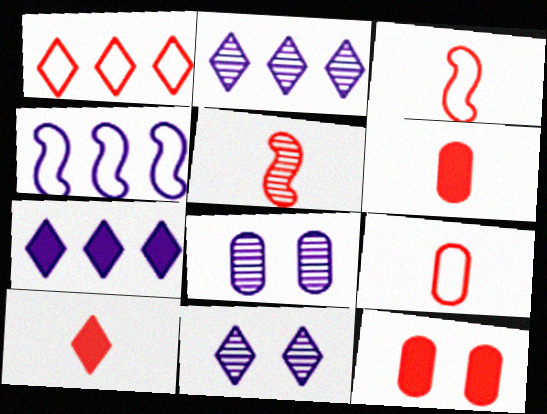[[1, 5, 12], 
[5, 9, 10]]